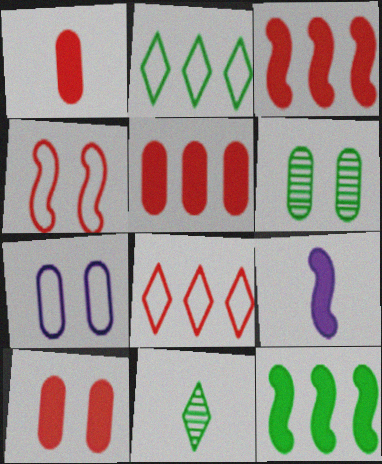[[1, 5, 10], 
[3, 7, 11], 
[6, 7, 10], 
[6, 8, 9]]